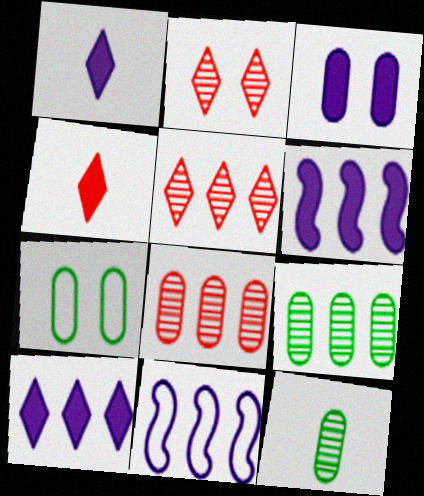[[1, 3, 6]]